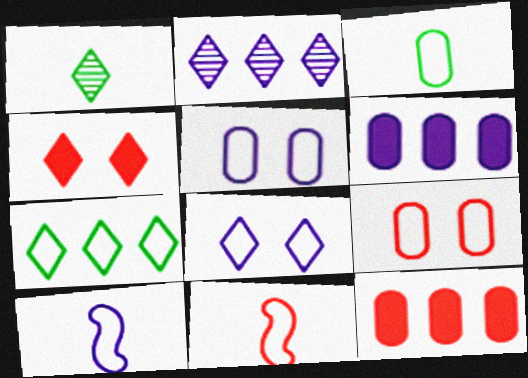[[5, 7, 11], 
[7, 9, 10]]